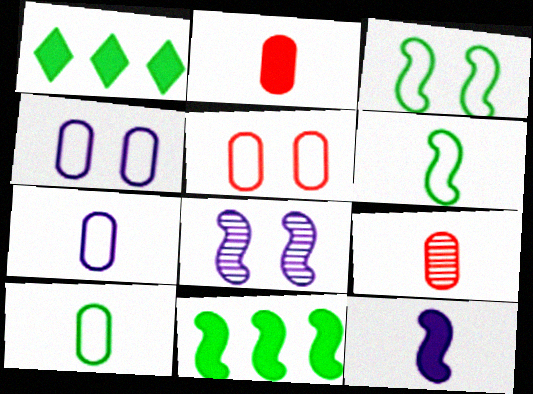[]